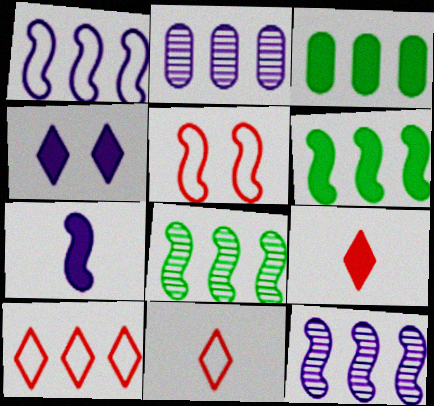[[2, 6, 10], 
[3, 10, 12], 
[5, 7, 8]]